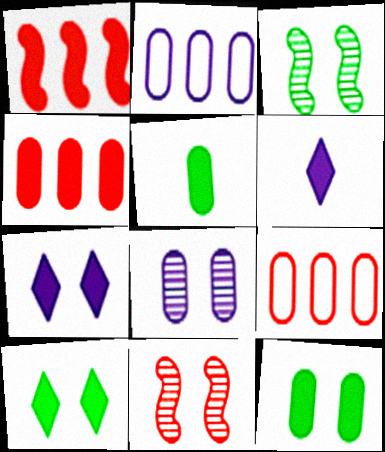[[1, 5, 7], 
[1, 6, 12], 
[3, 6, 9], 
[5, 8, 9]]